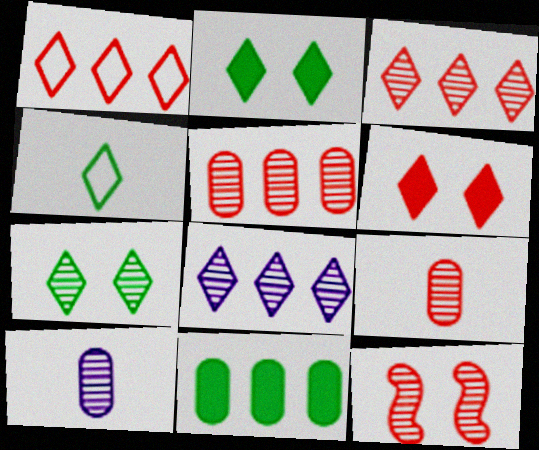[[3, 9, 12], 
[4, 6, 8]]